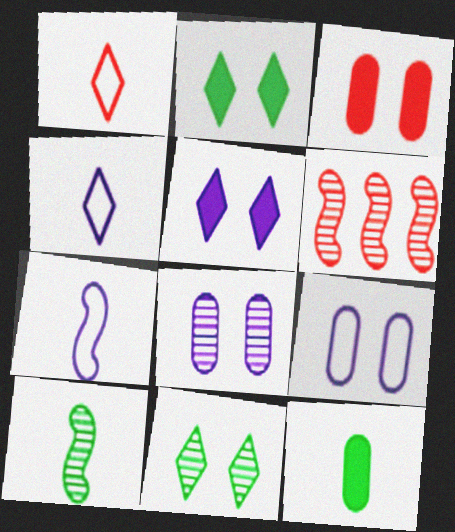[[1, 3, 6]]